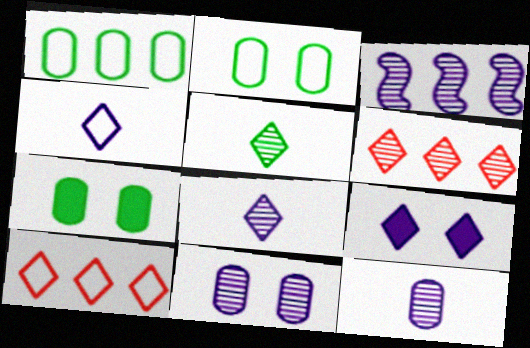[[3, 8, 11], 
[5, 9, 10]]